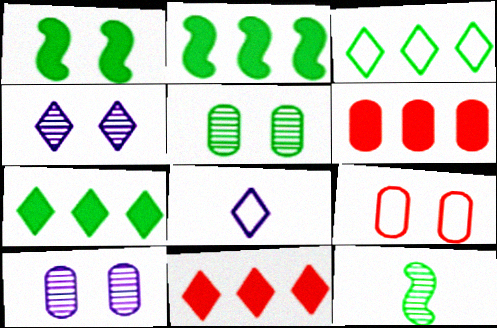[[1, 4, 9]]